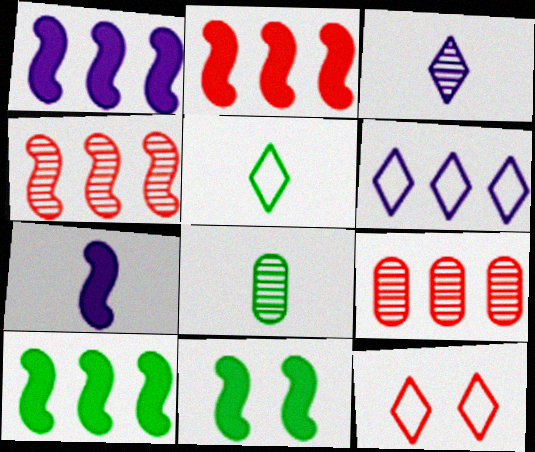[[1, 2, 10], 
[1, 8, 12], 
[2, 7, 11], 
[5, 6, 12], 
[6, 9, 10]]